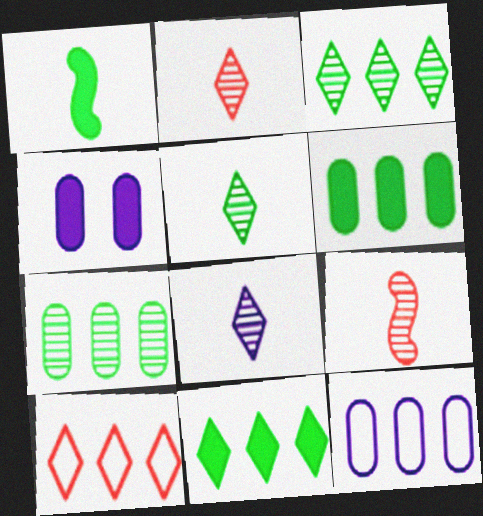[[2, 5, 8]]